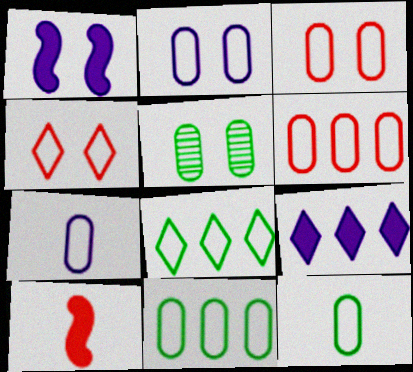[[1, 4, 5], 
[2, 6, 12], 
[3, 7, 11]]